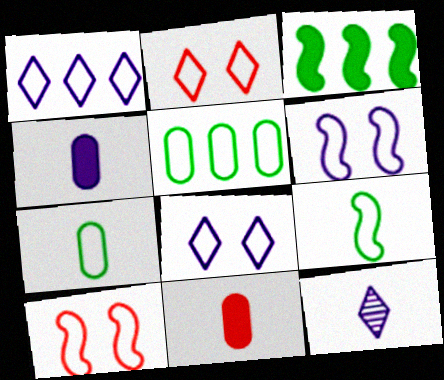[[1, 7, 10], 
[9, 11, 12]]